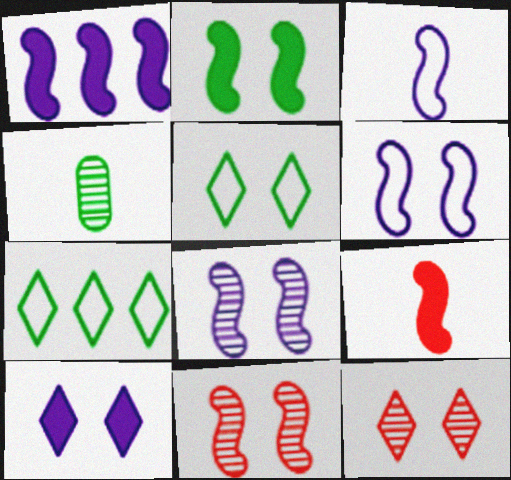[[1, 2, 9], 
[1, 3, 8], 
[2, 4, 7], 
[2, 6, 11], 
[5, 10, 12]]